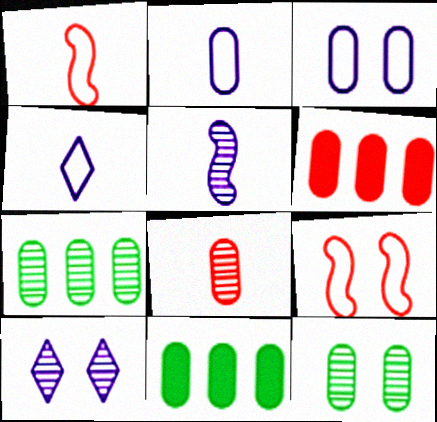[[1, 10, 11], 
[2, 6, 12], 
[3, 8, 11]]